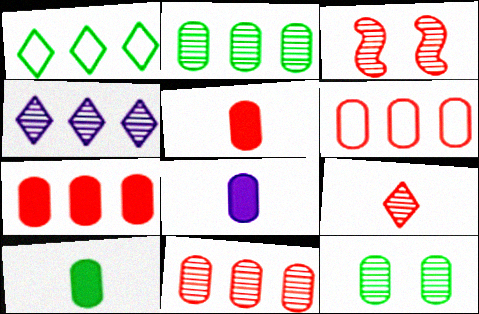[[1, 3, 8], 
[3, 9, 11], 
[5, 8, 10], 
[6, 7, 11], 
[6, 8, 12]]